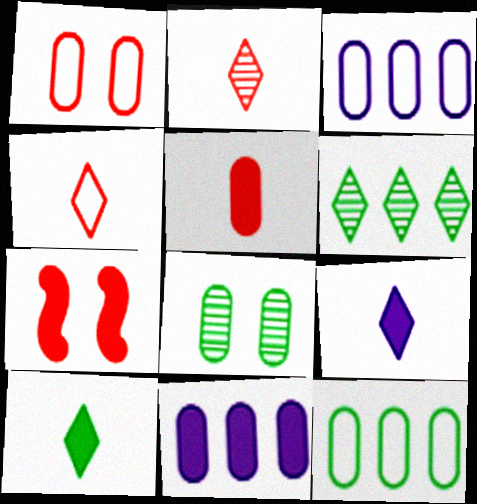[[3, 5, 8], 
[7, 10, 11]]